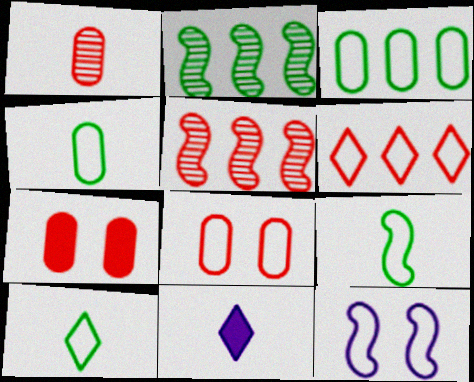[[1, 9, 11], 
[2, 8, 11], 
[4, 6, 12], 
[4, 9, 10]]